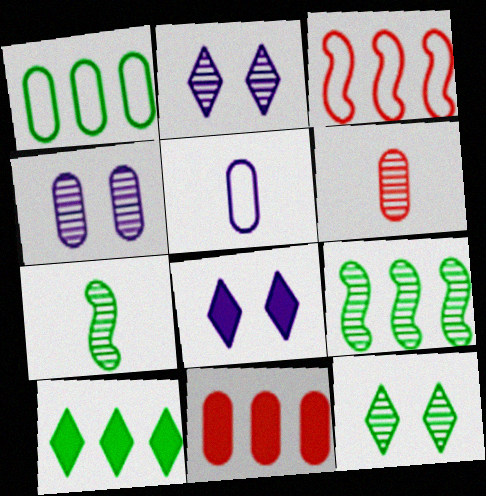[[1, 9, 10], 
[2, 6, 9]]